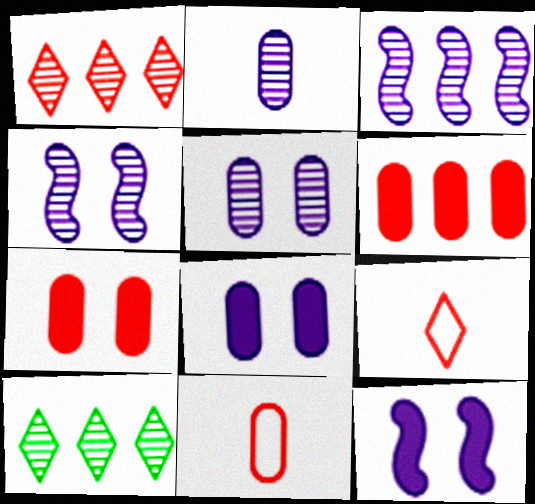[[10, 11, 12]]